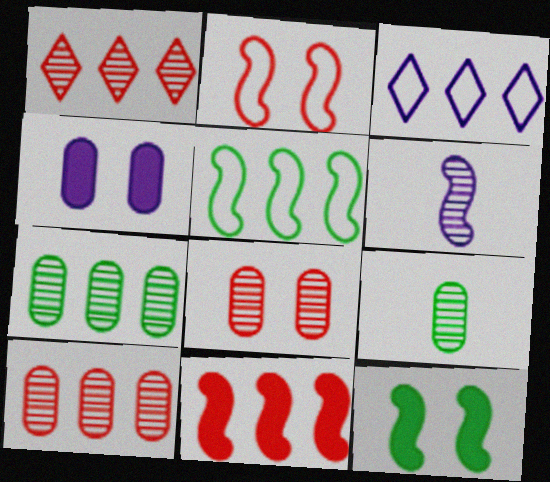[[3, 4, 6], 
[3, 7, 11]]